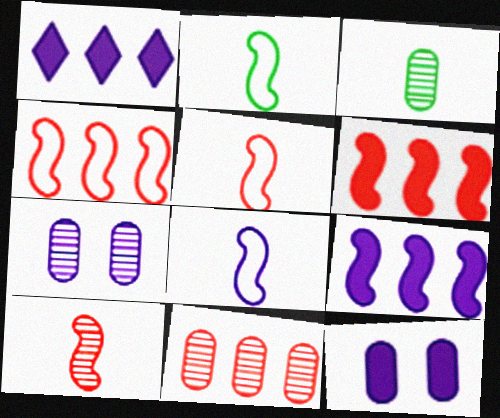[[1, 7, 8], 
[2, 5, 8], 
[3, 7, 11]]